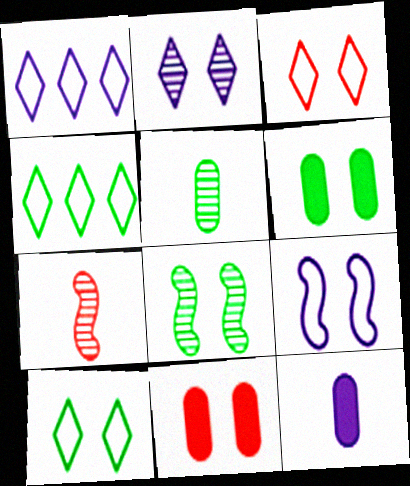[[1, 6, 7], 
[6, 8, 10]]